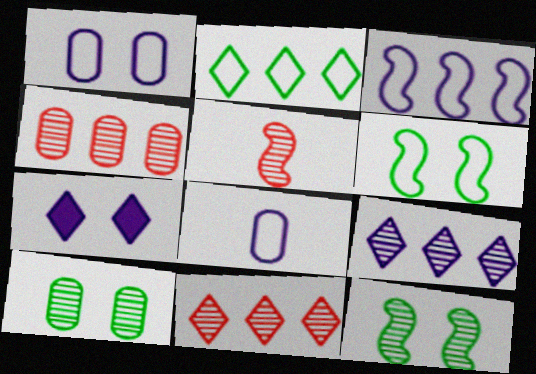[[5, 9, 10]]